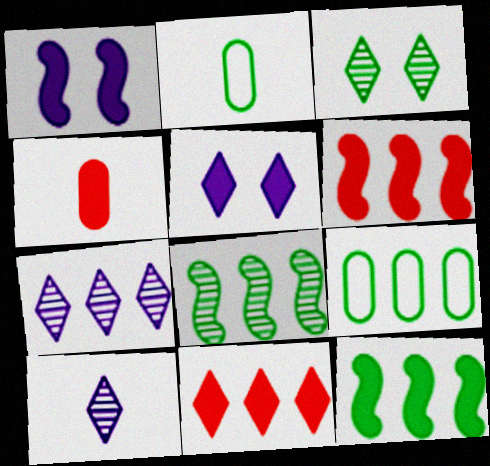[[2, 3, 12], 
[4, 5, 12], 
[6, 7, 9]]